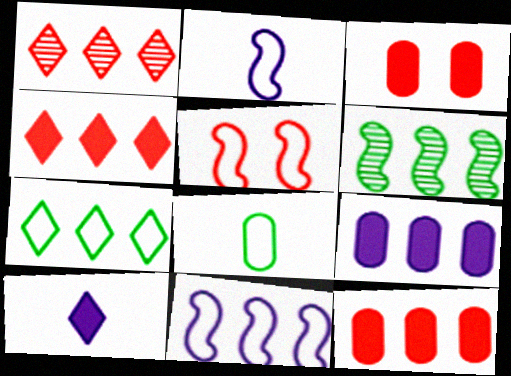[]